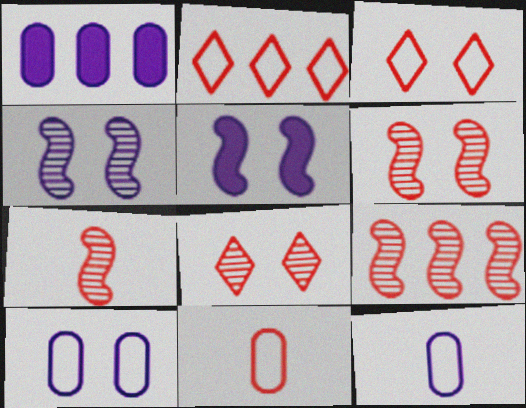[[6, 7, 9]]